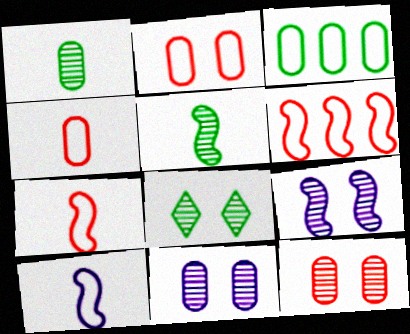[[8, 9, 12]]